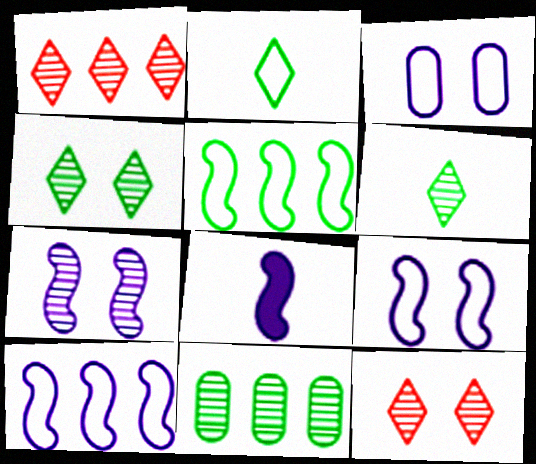[[7, 8, 10]]